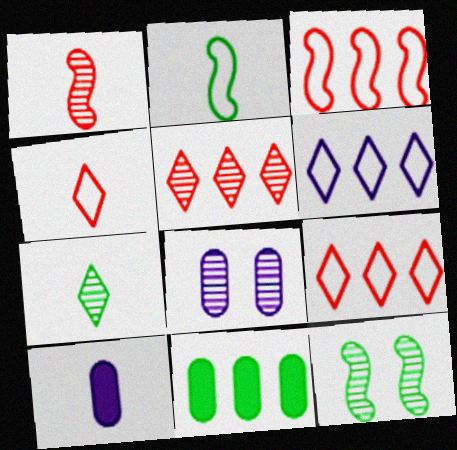[[9, 10, 12]]